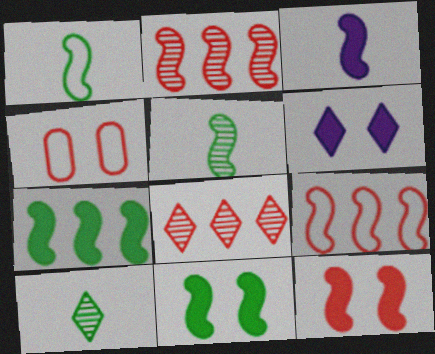[[3, 7, 12]]